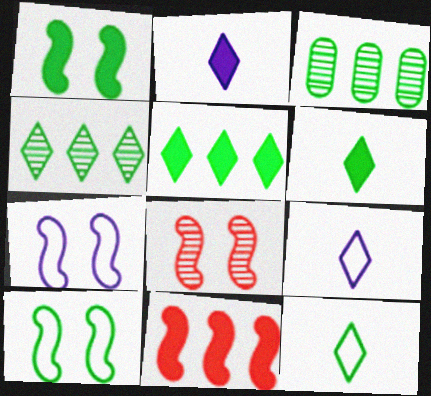[[1, 3, 12], 
[1, 7, 8], 
[3, 6, 10]]